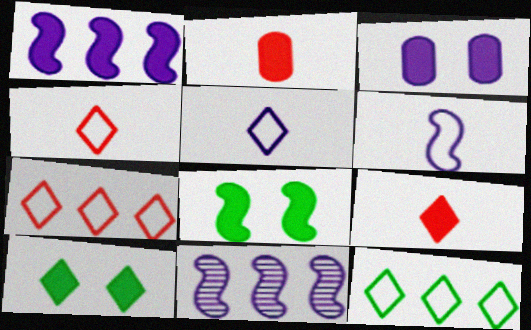[[1, 2, 10], 
[3, 5, 11]]